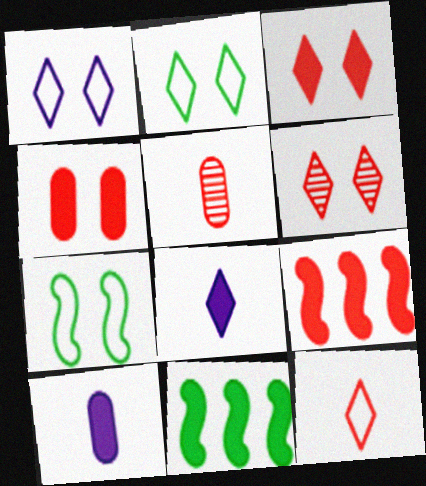[[1, 5, 11], 
[3, 10, 11], 
[4, 8, 11]]